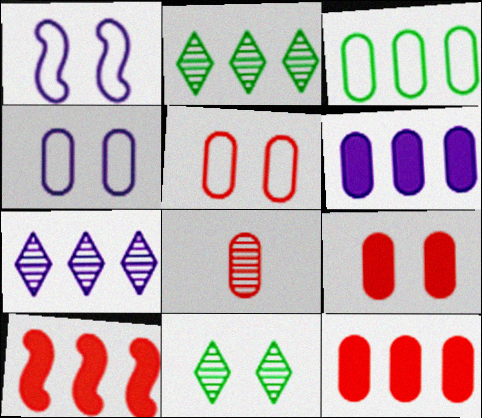[[1, 9, 11], 
[3, 7, 10], 
[5, 8, 12]]